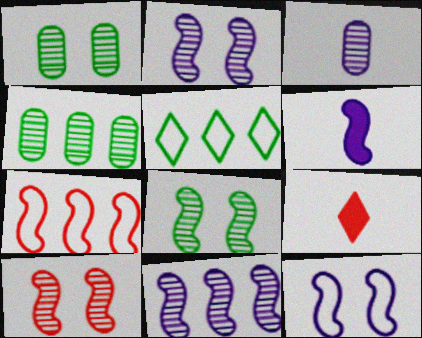[[2, 8, 10], 
[4, 9, 12], 
[6, 7, 8], 
[6, 11, 12]]